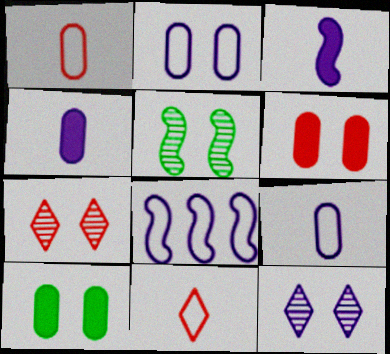[[4, 8, 12]]